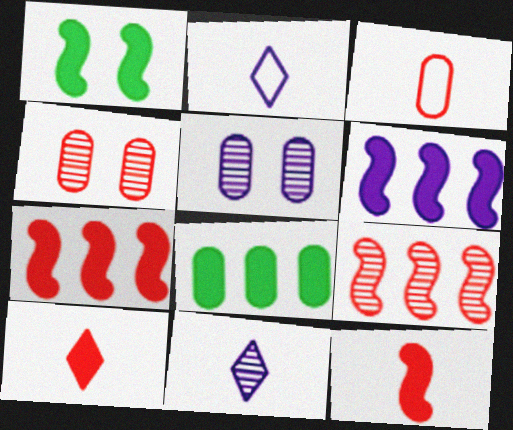[[1, 6, 12], 
[2, 5, 6], 
[3, 5, 8]]